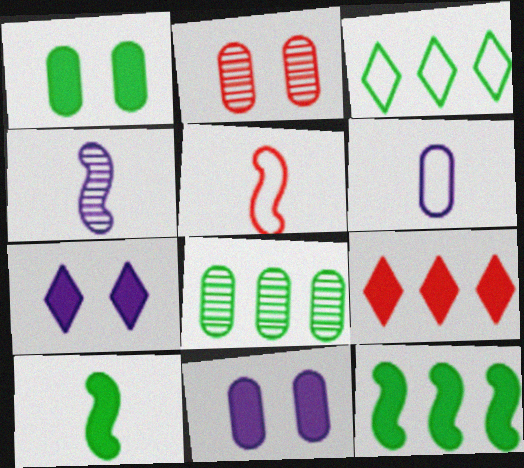[[2, 5, 9], 
[3, 8, 12], 
[4, 5, 10], 
[5, 7, 8], 
[9, 10, 11]]